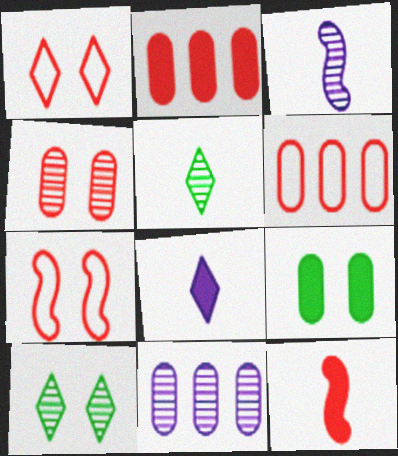[]